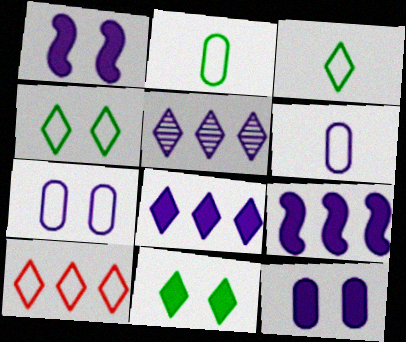[[1, 5, 6]]